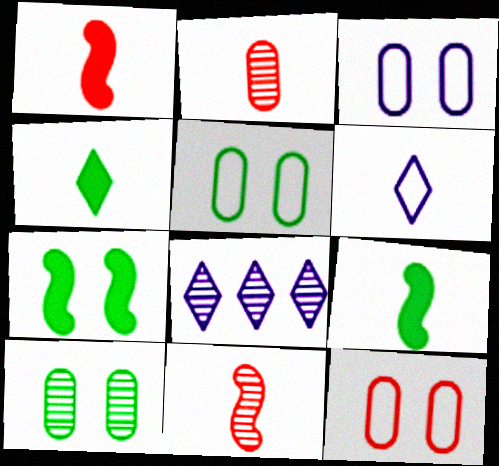[[1, 5, 8], 
[2, 6, 9], 
[3, 5, 12], 
[8, 9, 12], 
[8, 10, 11]]